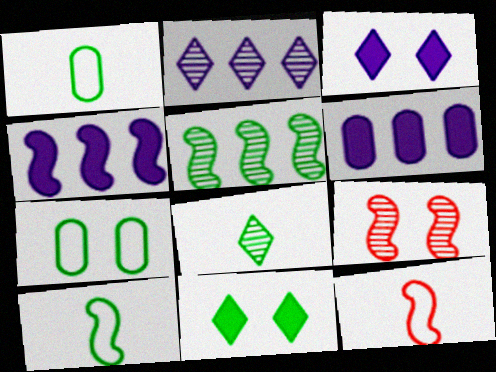[[1, 5, 11], 
[3, 7, 9], 
[4, 9, 10]]